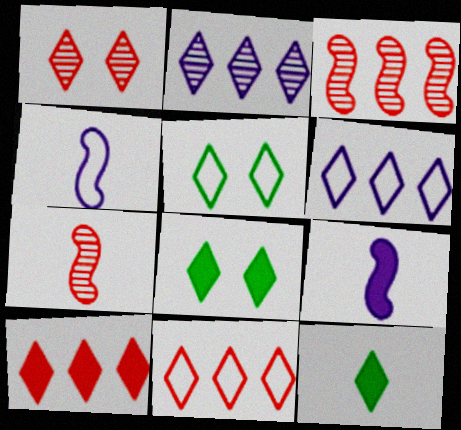[[1, 6, 12]]